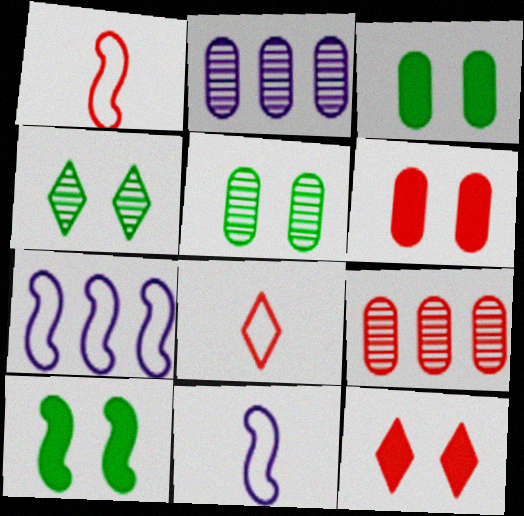[[1, 9, 12], 
[2, 8, 10]]